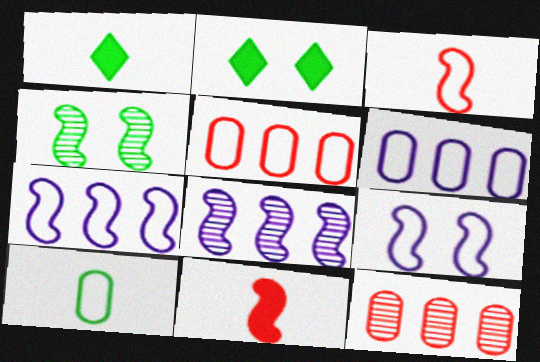[[1, 9, 12], 
[4, 7, 11]]